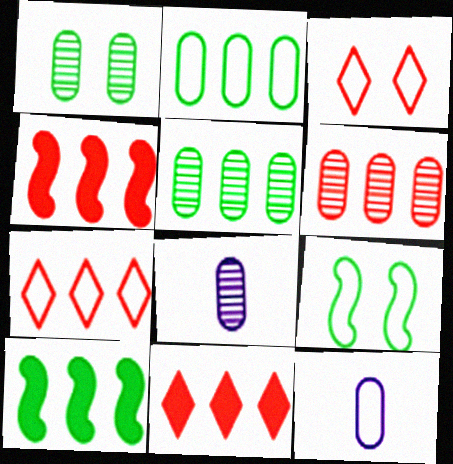[[1, 6, 8], 
[3, 8, 10], 
[4, 6, 7], 
[7, 9, 12], 
[8, 9, 11]]